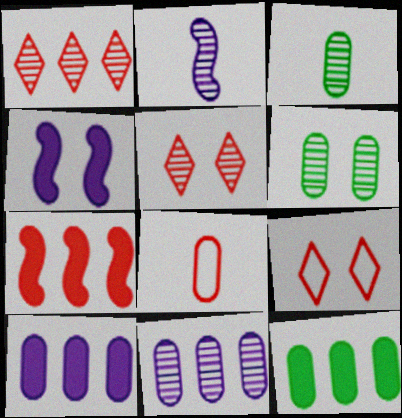[[1, 2, 6], 
[2, 9, 12], 
[4, 6, 9], 
[5, 7, 8], 
[6, 8, 10]]